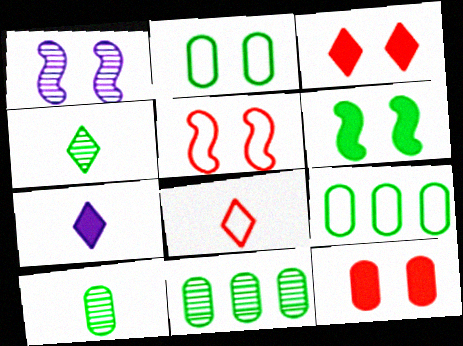[[1, 2, 3], 
[1, 5, 6], 
[4, 6, 9], 
[4, 7, 8], 
[5, 7, 11]]